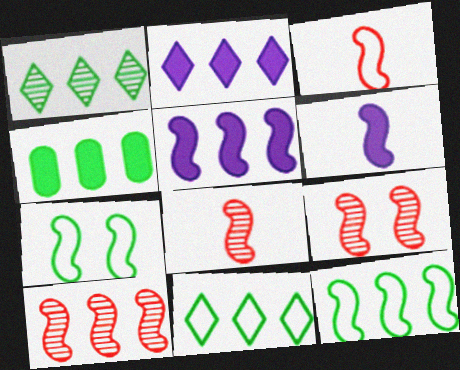[[1, 4, 12], 
[5, 7, 8], 
[5, 10, 12], 
[6, 7, 10], 
[6, 9, 12], 
[8, 9, 10]]